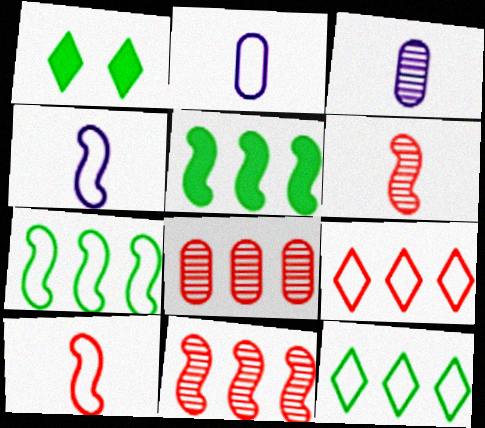[[1, 2, 11], 
[1, 4, 8]]